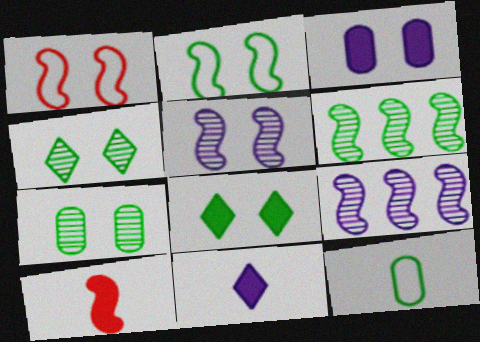[[1, 3, 4], 
[2, 7, 8], 
[2, 9, 10], 
[6, 8, 12]]